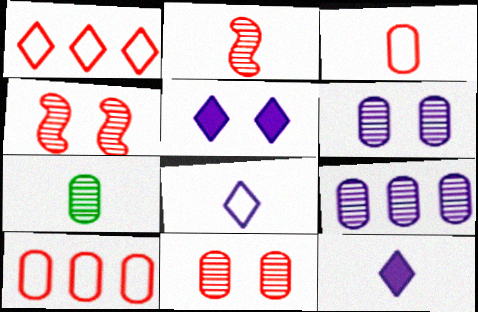[[7, 9, 11]]